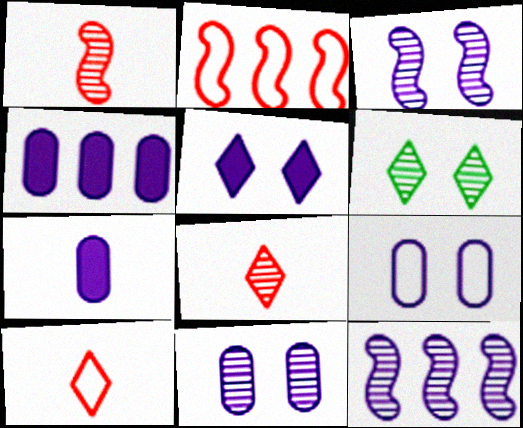[[2, 6, 7], 
[3, 5, 9]]